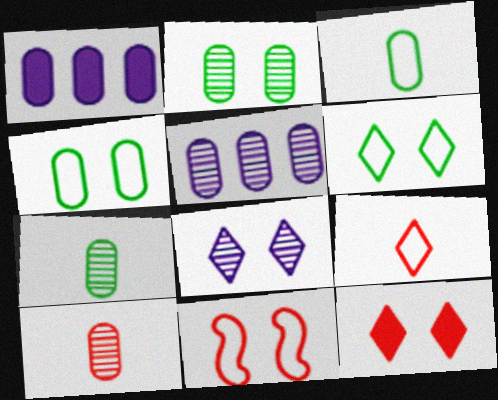[[1, 4, 10], 
[2, 5, 10], 
[6, 8, 12]]